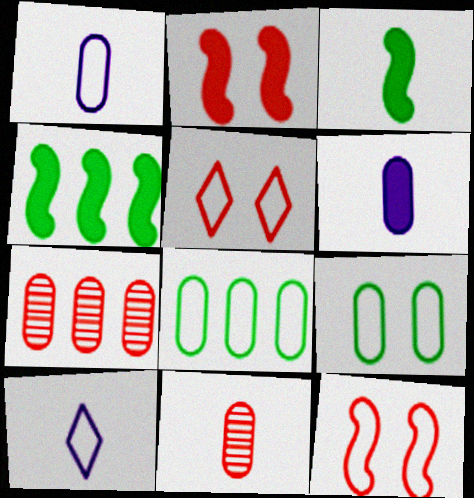[[3, 10, 11], 
[6, 7, 9], 
[8, 10, 12]]